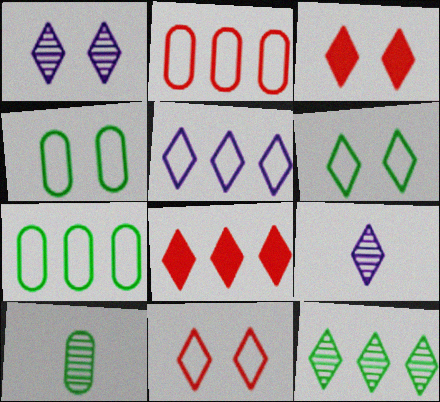[[1, 3, 6], 
[5, 8, 12], 
[6, 8, 9]]